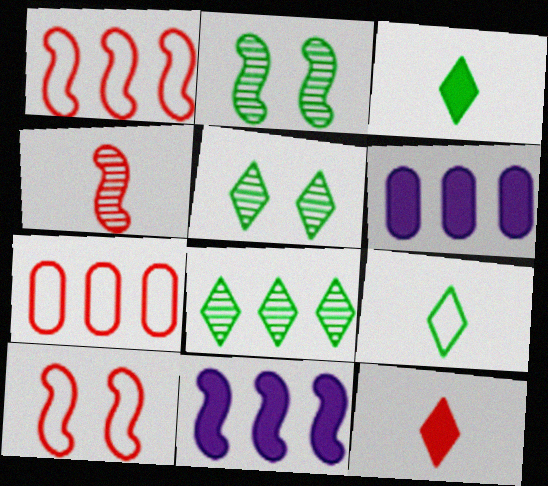[[1, 6, 8], 
[7, 8, 11]]